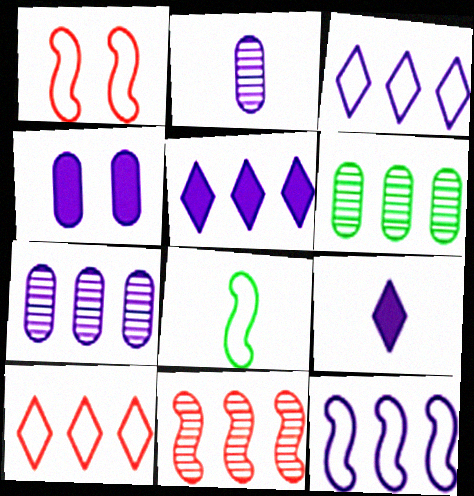[[1, 6, 9], 
[1, 8, 12], 
[5, 7, 12]]